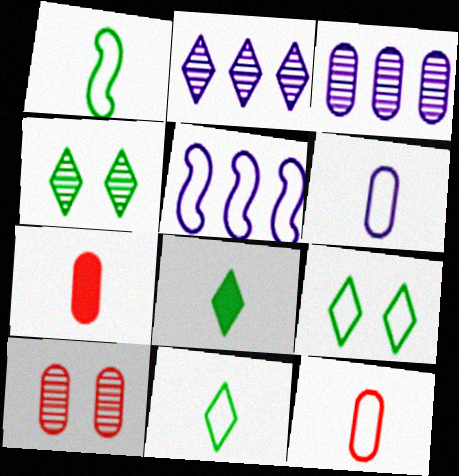[[4, 5, 7], 
[5, 8, 10], 
[5, 9, 12]]